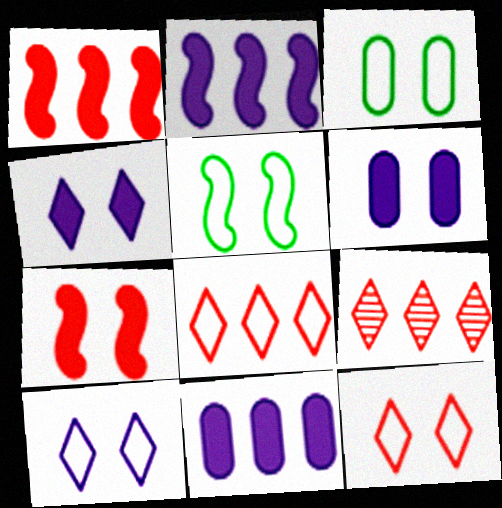[]